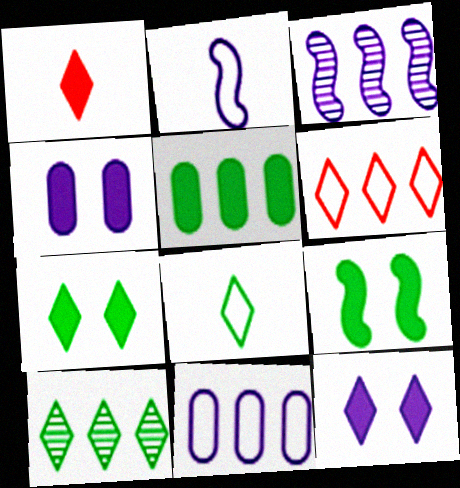[[3, 5, 6], 
[7, 8, 10]]